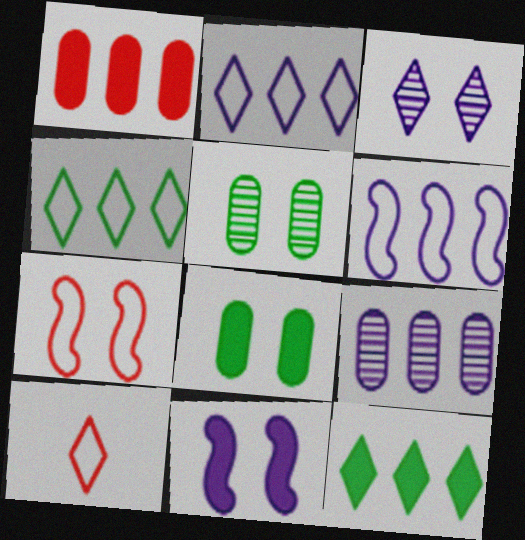[[3, 7, 8], 
[3, 10, 12]]